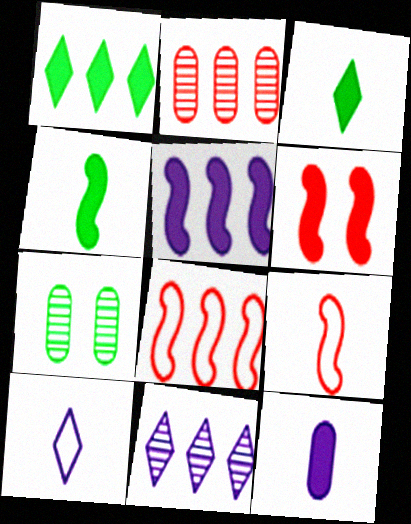[[1, 6, 12], 
[4, 5, 6]]